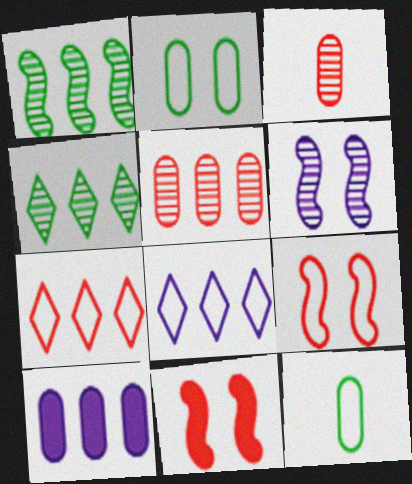[[1, 7, 10], 
[2, 3, 10], 
[3, 4, 6], 
[3, 7, 11], 
[8, 9, 12]]